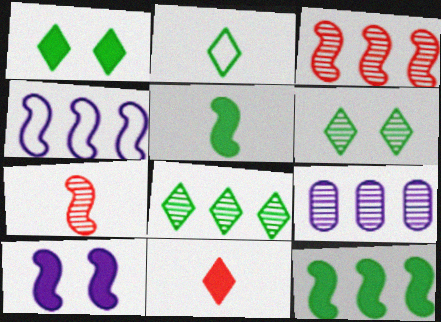[[1, 2, 8], 
[3, 4, 12], 
[3, 8, 9], 
[6, 7, 9]]